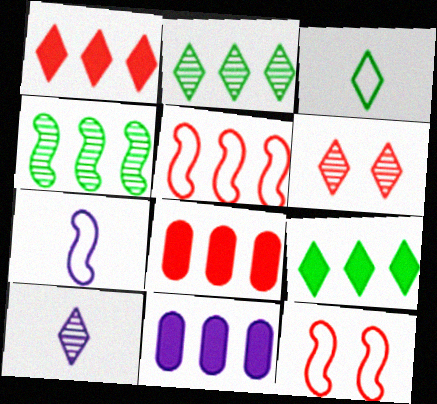[[2, 5, 11], 
[2, 6, 10]]